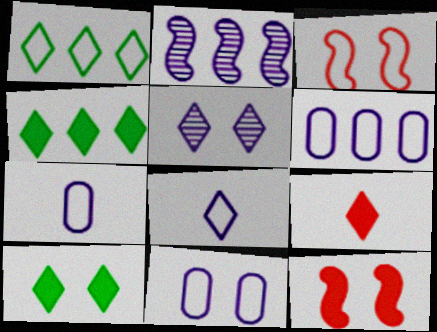[[1, 3, 7], 
[1, 5, 9], 
[6, 7, 11]]